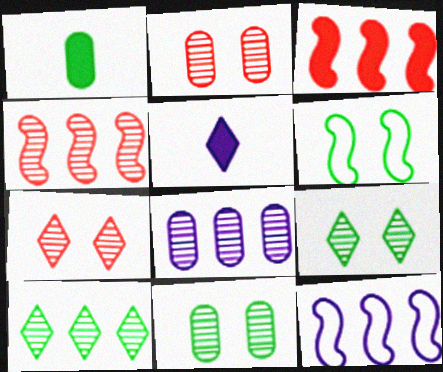[[1, 6, 10], 
[1, 7, 12], 
[4, 8, 10]]